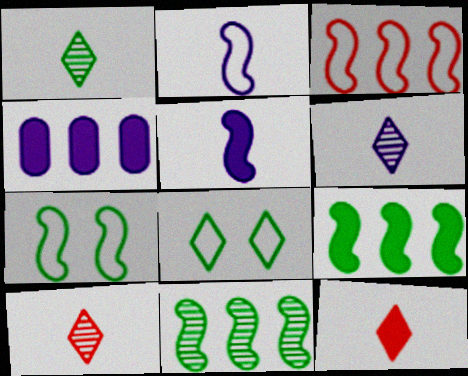[[1, 6, 10], 
[2, 3, 7], 
[4, 7, 10]]